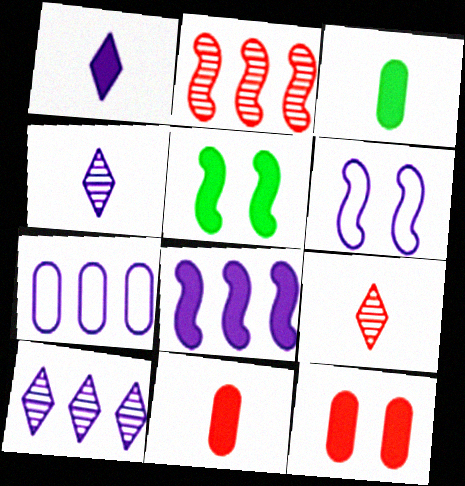[[5, 7, 9], 
[7, 8, 10]]